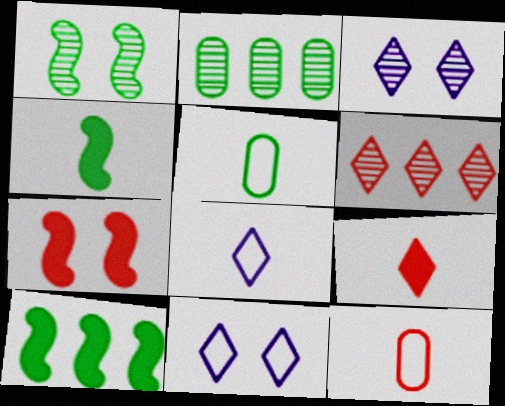[[2, 7, 8], 
[3, 10, 12], 
[6, 7, 12]]